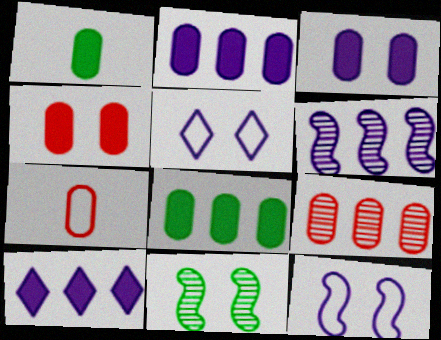[[1, 2, 4], 
[4, 5, 11], 
[4, 7, 9], 
[7, 10, 11]]